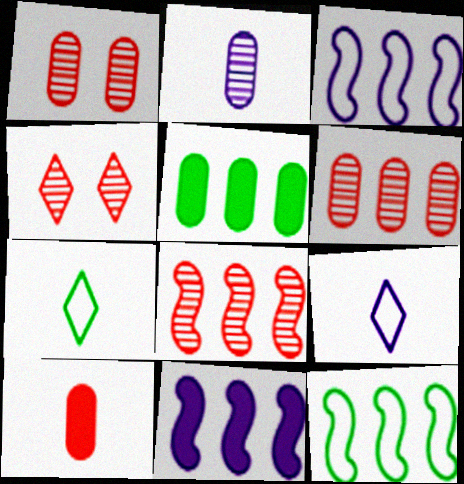[[1, 7, 11], 
[8, 11, 12]]